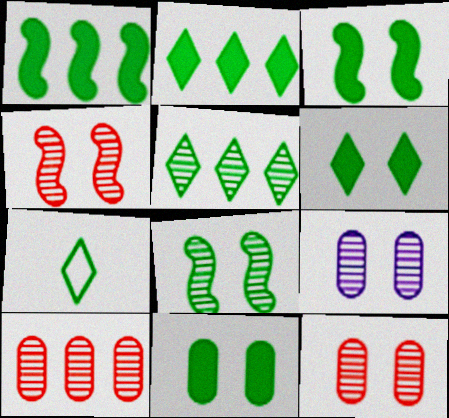[[3, 6, 11], 
[5, 6, 7]]